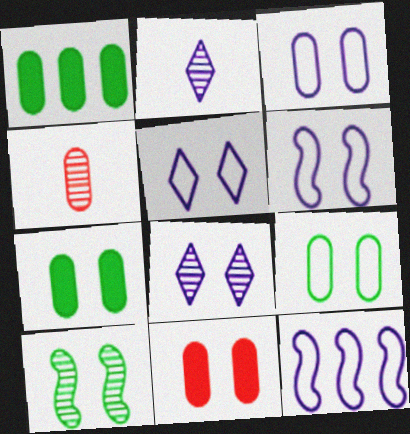[[1, 3, 4], 
[3, 5, 6], 
[5, 10, 11]]